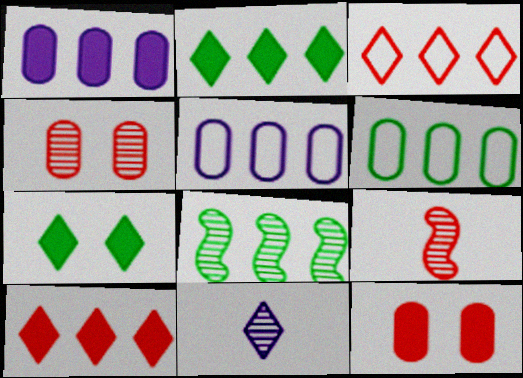[[1, 3, 8], 
[2, 6, 8], 
[3, 7, 11], 
[3, 9, 12], 
[4, 8, 11], 
[5, 7, 9], 
[5, 8, 10]]